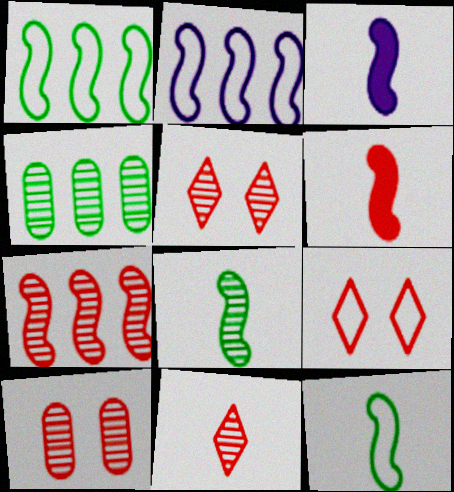[[3, 4, 9], 
[7, 10, 11]]